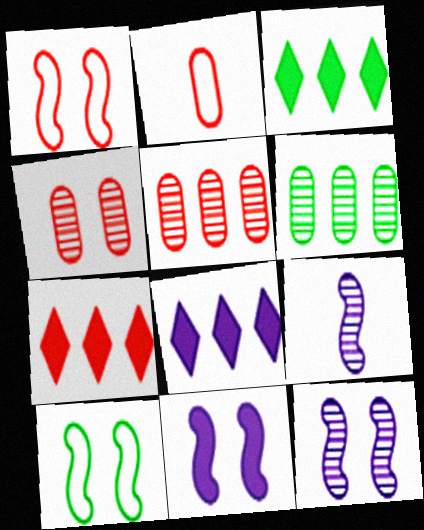[[2, 3, 12], 
[3, 7, 8]]